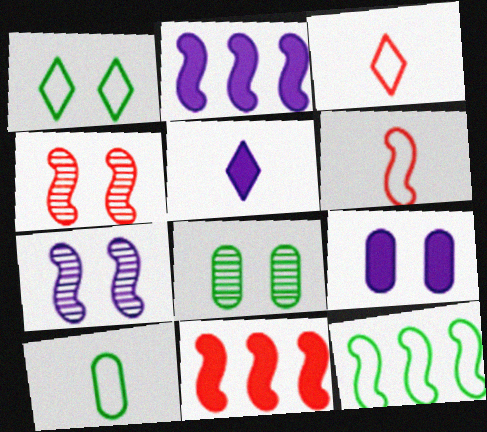[[1, 4, 9], 
[1, 10, 12], 
[2, 3, 8], 
[2, 5, 9], 
[4, 6, 11]]